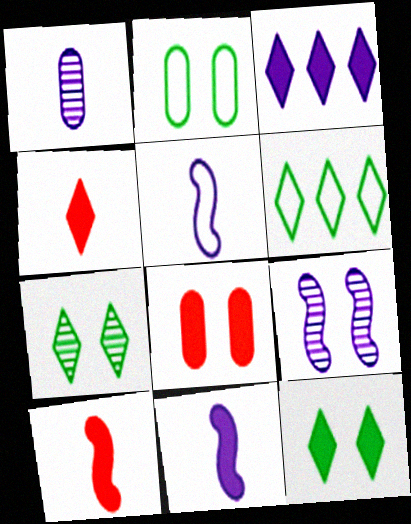[[3, 4, 12]]